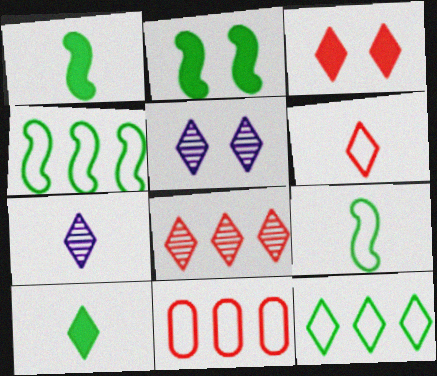[[1, 5, 11], 
[2, 7, 11], 
[3, 6, 8], 
[3, 7, 12], 
[6, 7, 10]]